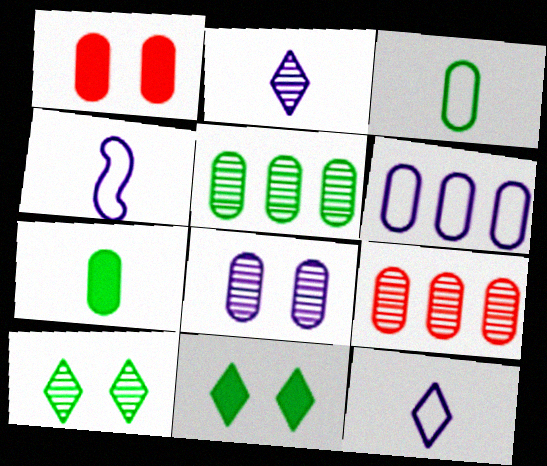[[4, 9, 11]]